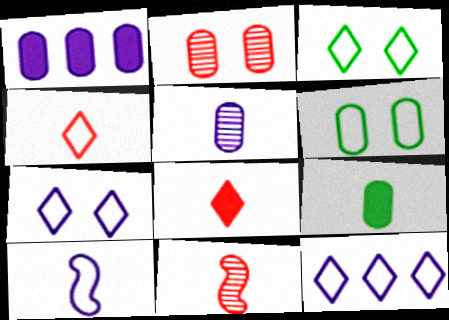[[1, 3, 11], 
[3, 4, 12]]